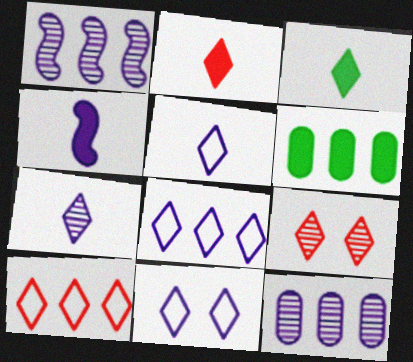[[1, 6, 10], 
[2, 9, 10], 
[3, 8, 9], 
[4, 11, 12], 
[5, 8, 11]]